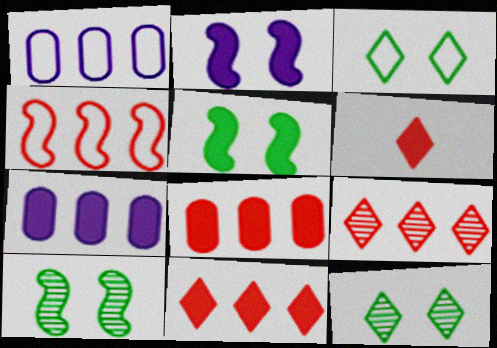[[1, 6, 10], 
[4, 8, 9], 
[5, 6, 7]]